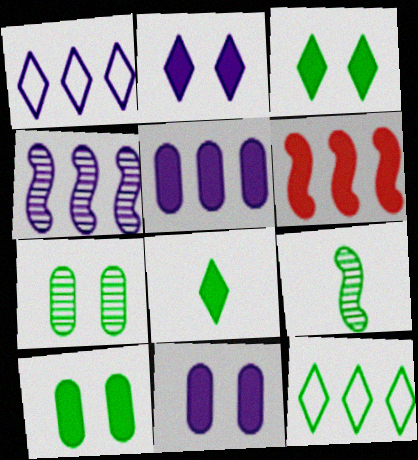[[1, 4, 5], 
[6, 8, 11], 
[9, 10, 12]]